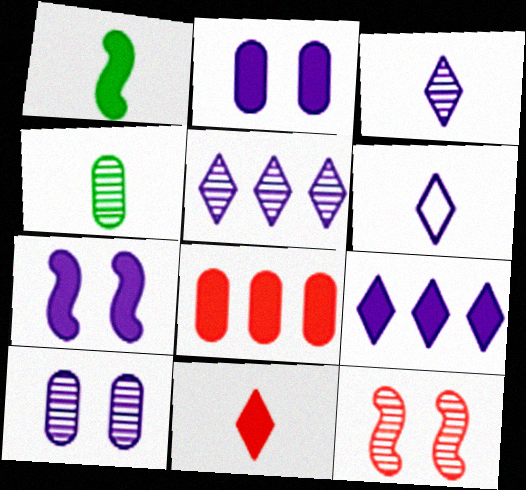[[4, 5, 12]]